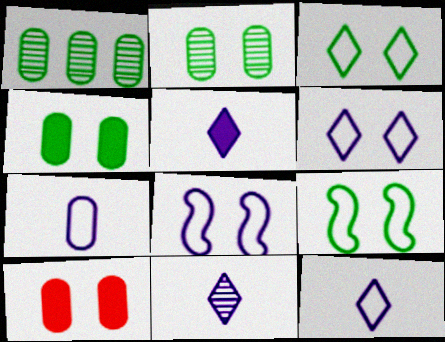[[1, 7, 10], 
[5, 11, 12]]